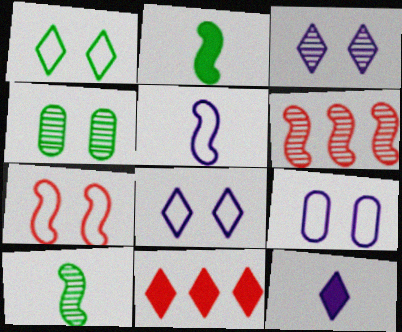[[1, 7, 9], 
[4, 5, 11], 
[9, 10, 11]]